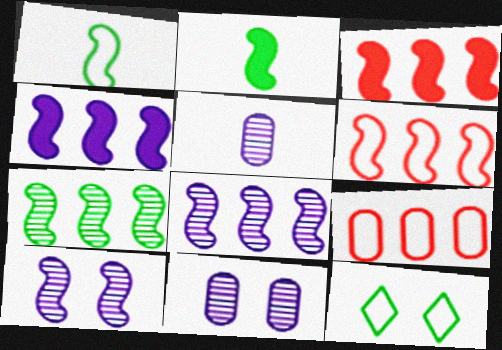[[1, 3, 10], 
[2, 6, 10], 
[3, 5, 12], 
[4, 6, 7]]